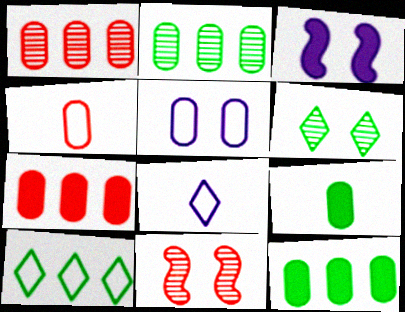[[1, 5, 9], 
[8, 11, 12]]